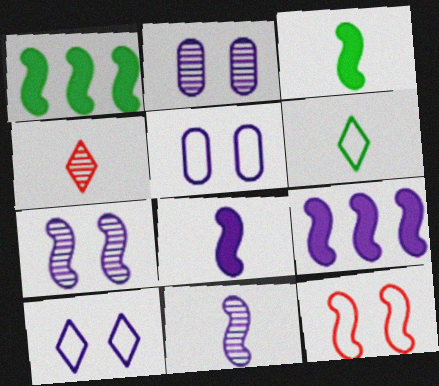[[1, 4, 5], 
[1, 11, 12]]